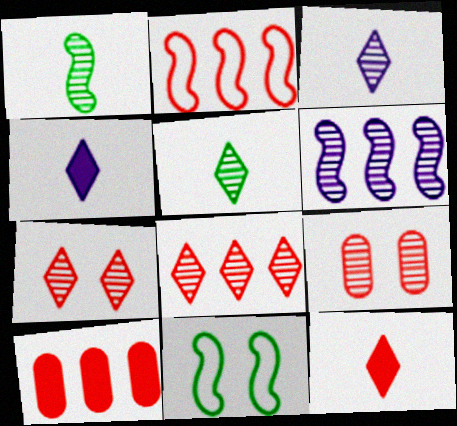[[2, 8, 10], 
[2, 9, 12], 
[3, 10, 11], 
[5, 6, 9]]